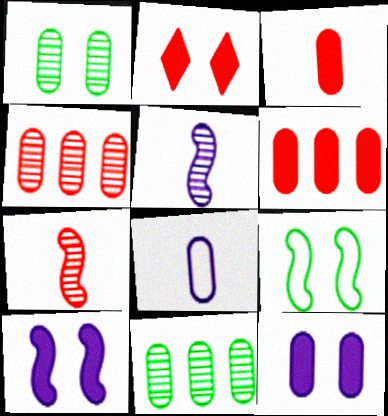[[1, 6, 8]]